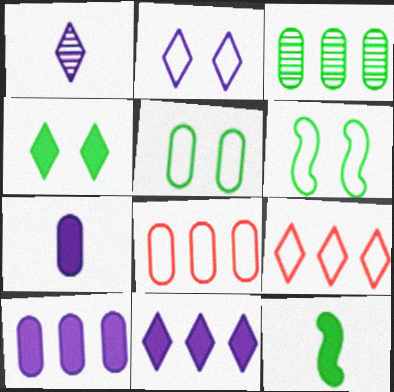[[1, 2, 11], 
[1, 4, 9], 
[3, 8, 10]]